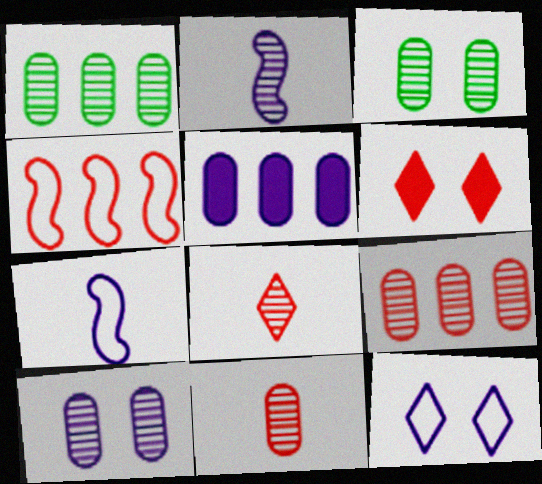[[1, 6, 7], 
[1, 10, 11], 
[2, 5, 12], 
[4, 6, 11]]